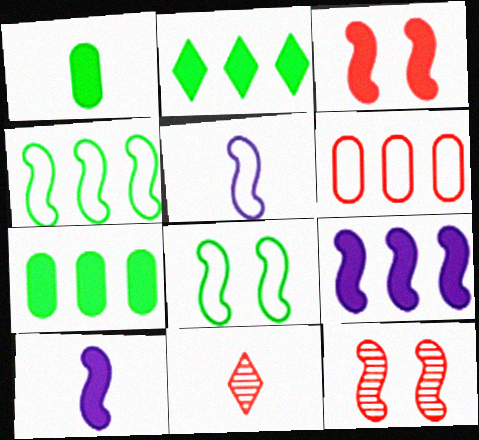[[1, 5, 11], 
[3, 6, 11], 
[4, 10, 12]]